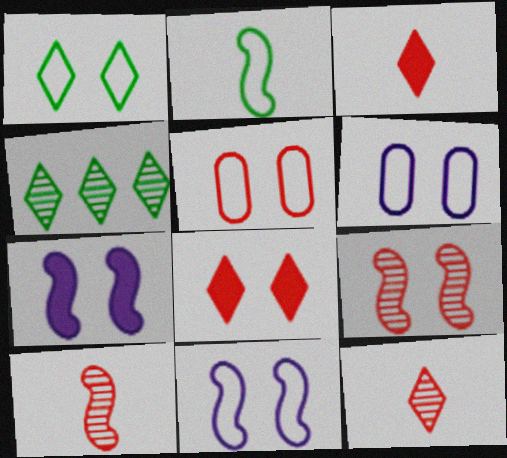[[1, 5, 11], 
[5, 8, 9]]